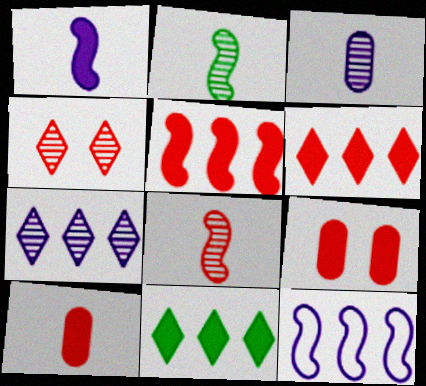[[1, 9, 11]]